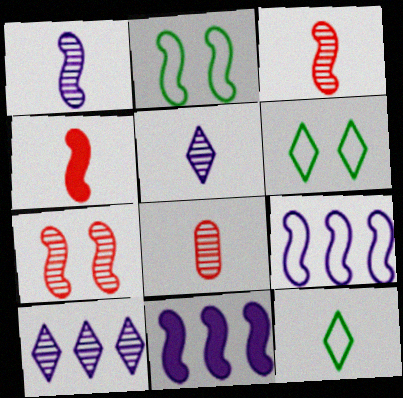[[2, 3, 11], 
[6, 8, 11]]